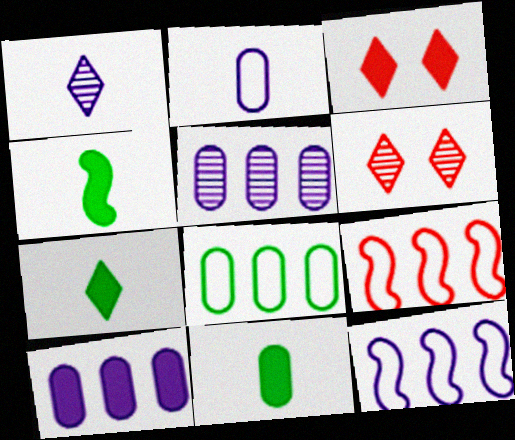[[3, 4, 10], 
[4, 7, 11], 
[6, 11, 12]]